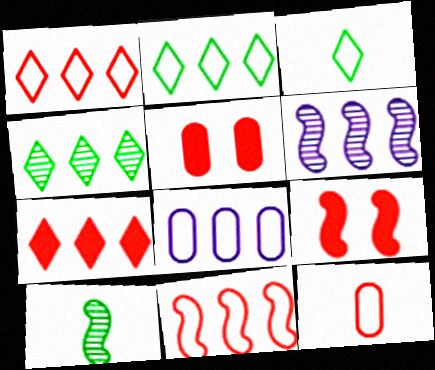[[2, 8, 11], 
[3, 5, 6]]